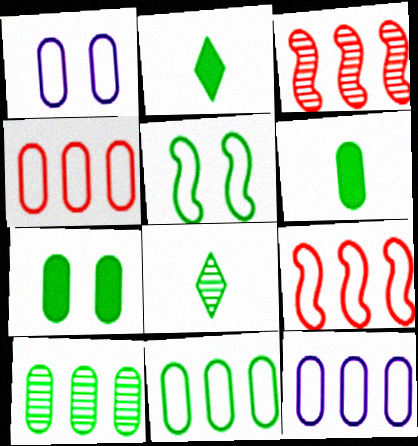[[1, 2, 3], 
[2, 5, 10], 
[4, 11, 12]]